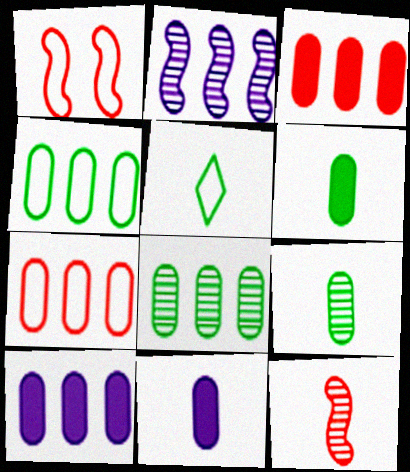[[5, 11, 12], 
[7, 8, 10]]